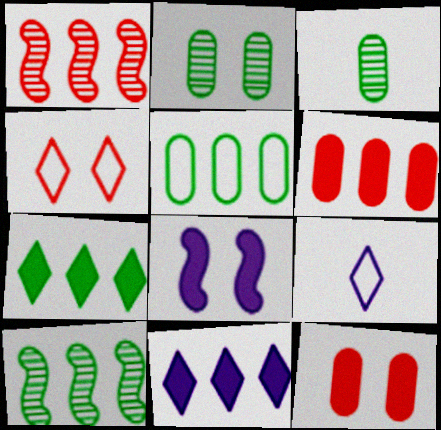[[1, 5, 11], 
[2, 4, 8], 
[5, 7, 10], 
[9, 10, 12]]